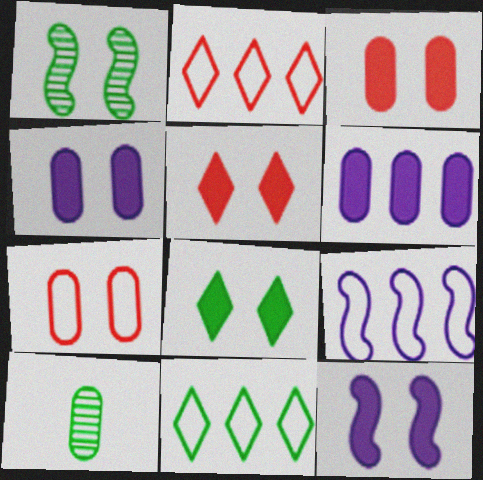[[2, 10, 12], 
[3, 8, 12], 
[5, 9, 10], 
[6, 7, 10]]